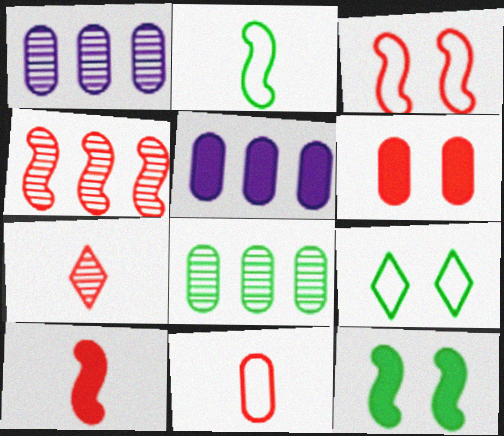[[1, 9, 10], 
[3, 4, 10], 
[7, 10, 11]]